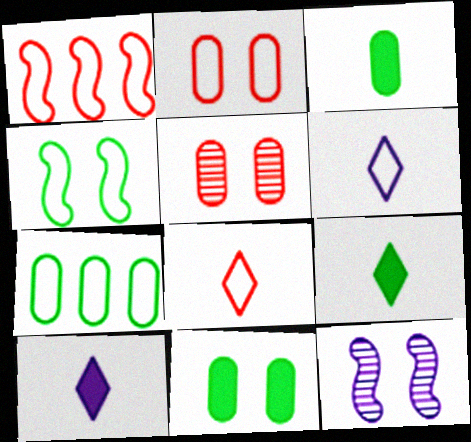[[1, 2, 8]]